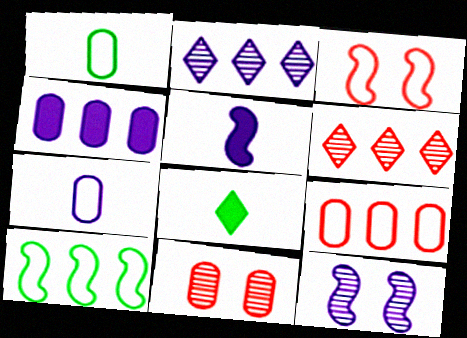[[1, 4, 11], 
[4, 6, 10], 
[8, 9, 12]]